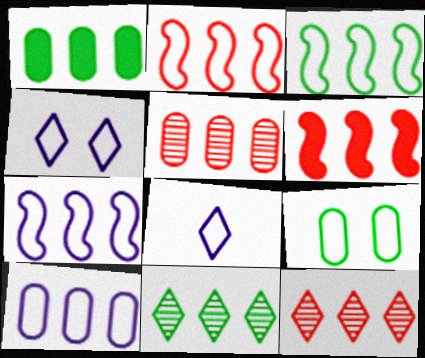[[1, 3, 11], 
[1, 5, 10], 
[1, 7, 12], 
[2, 3, 7], 
[2, 8, 9], 
[6, 10, 11]]